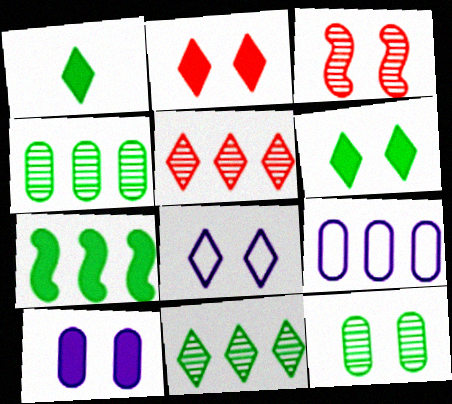[[1, 3, 9], 
[1, 5, 8], 
[5, 7, 9]]